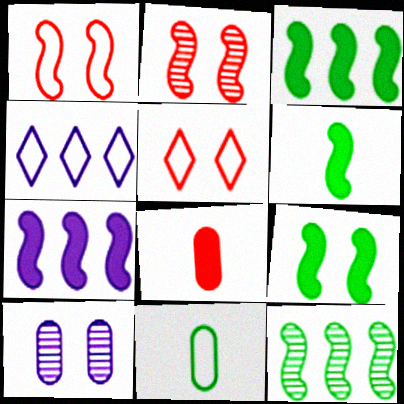[[1, 4, 11], 
[3, 6, 9], 
[5, 9, 10]]